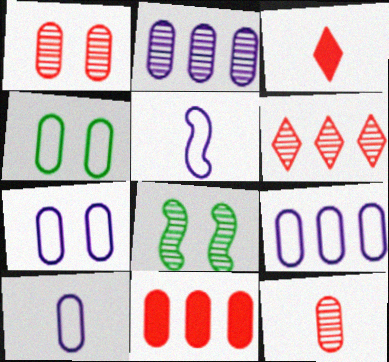[[3, 8, 9], 
[7, 9, 10]]